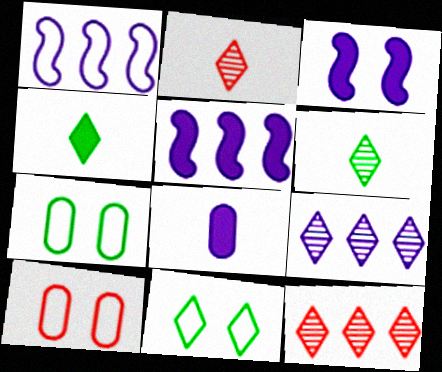[[2, 5, 7], 
[5, 6, 10]]